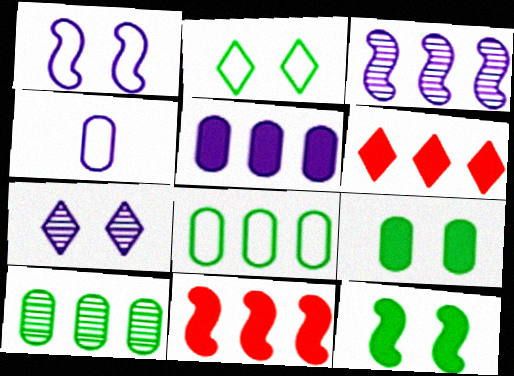[[3, 6, 8]]